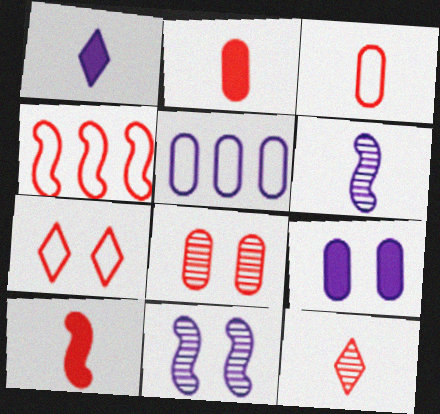[[1, 5, 11], 
[3, 4, 7], 
[3, 10, 12]]